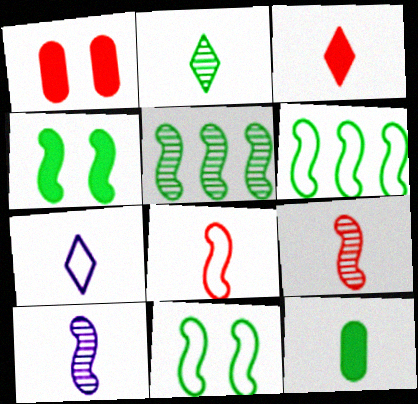[[1, 5, 7], 
[2, 3, 7], 
[7, 9, 12]]